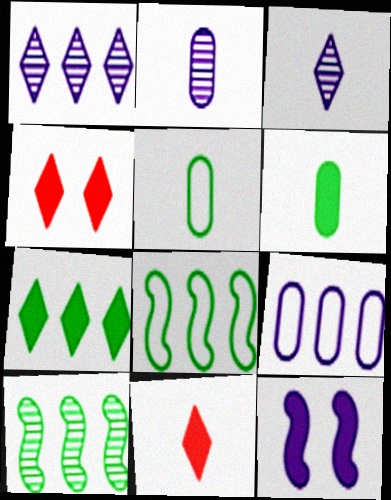[[2, 4, 8], 
[3, 9, 12]]